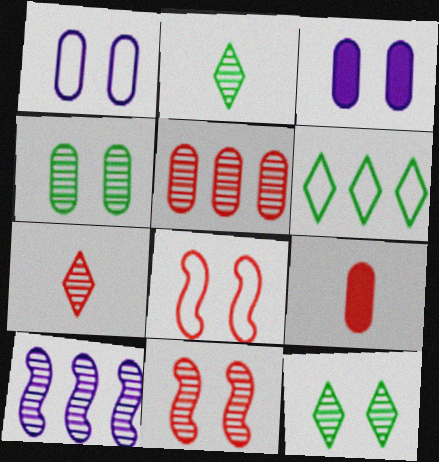[[3, 8, 12], 
[4, 7, 10], 
[5, 7, 11]]